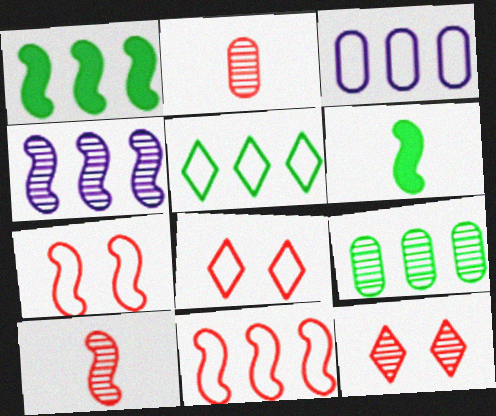[[1, 4, 11], 
[1, 5, 9], 
[3, 5, 11], 
[3, 6, 12], 
[4, 6, 7]]